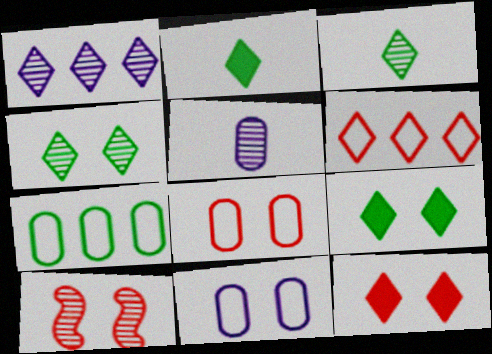[[8, 10, 12], 
[9, 10, 11]]